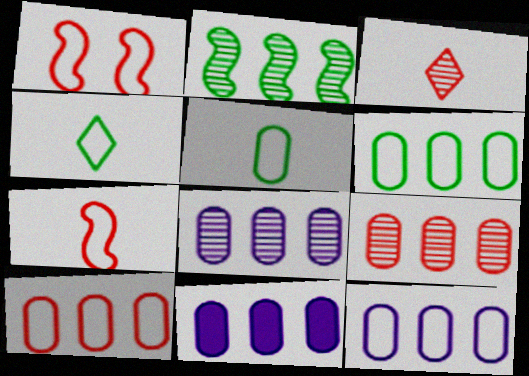[[1, 4, 12], 
[6, 9, 11], 
[6, 10, 12], 
[8, 11, 12]]